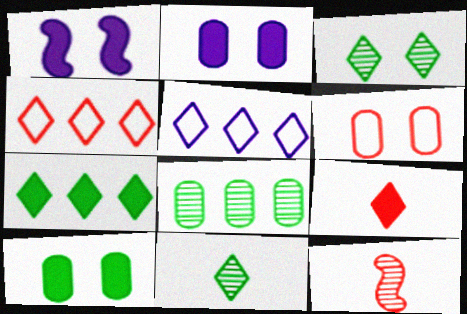[[1, 3, 6], 
[3, 5, 9], 
[5, 10, 12]]